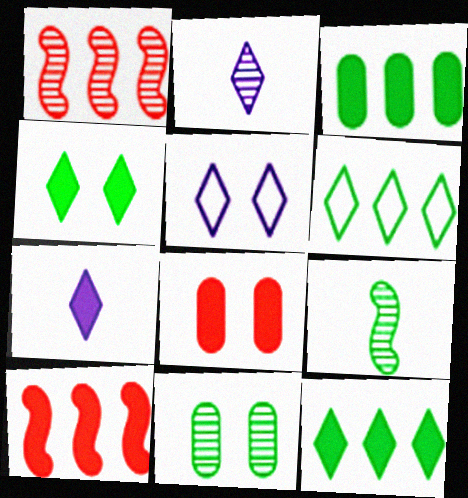[[1, 2, 11]]